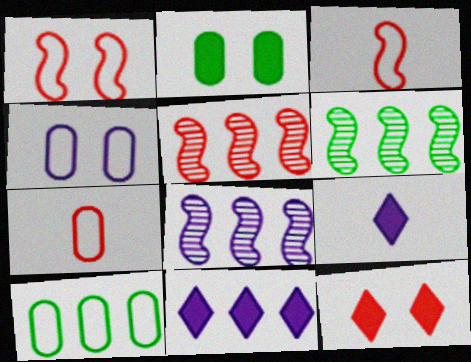[[4, 7, 10], 
[4, 8, 9], 
[5, 6, 8], 
[5, 7, 12], 
[5, 10, 11]]